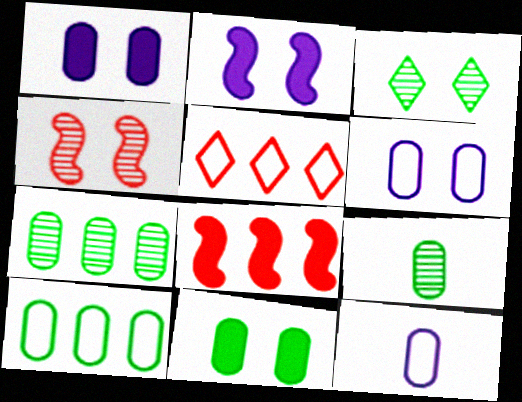[[2, 5, 9], 
[3, 8, 12], 
[9, 10, 11]]